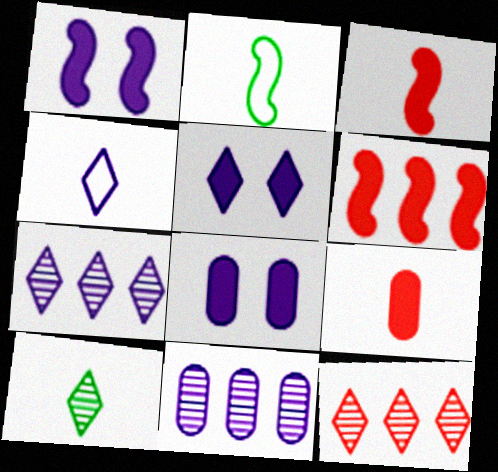[[1, 4, 11], 
[1, 5, 8], 
[2, 8, 12], 
[4, 5, 7]]